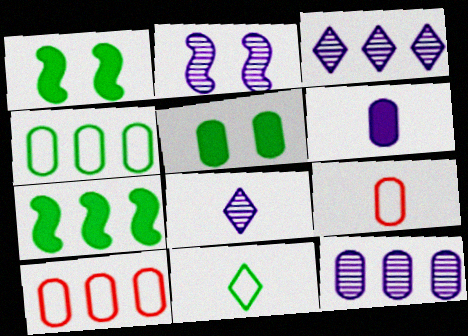[[1, 3, 9], 
[1, 8, 10], 
[2, 8, 12], 
[3, 7, 10], 
[5, 9, 12]]